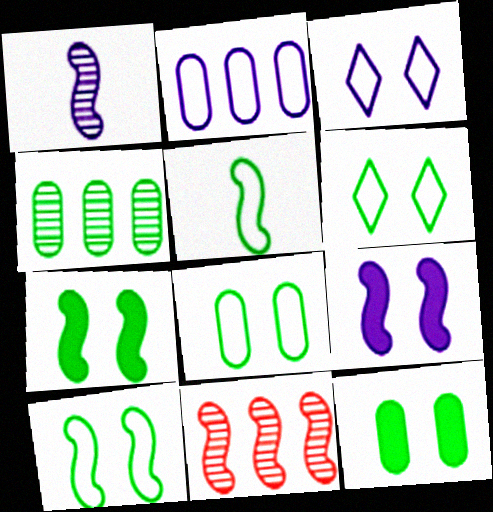[[5, 9, 11], 
[6, 8, 10]]